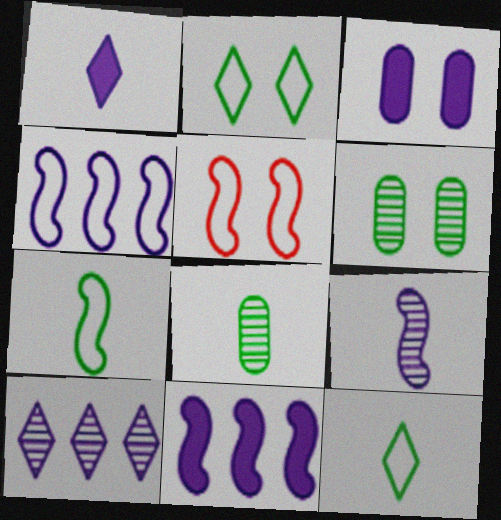[[1, 3, 11], 
[4, 5, 7]]